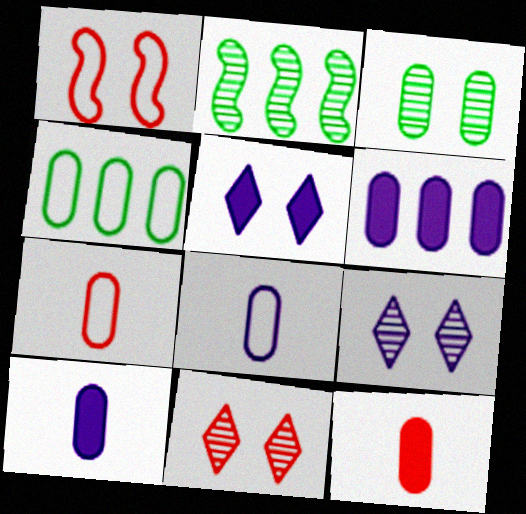[[1, 3, 5], 
[2, 5, 7], 
[3, 6, 7]]